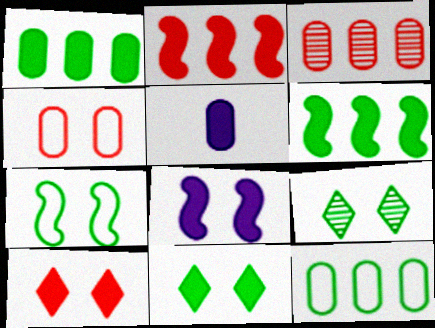[[2, 5, 11], 
[4, 8, 9], 
[5, 6, 10]]